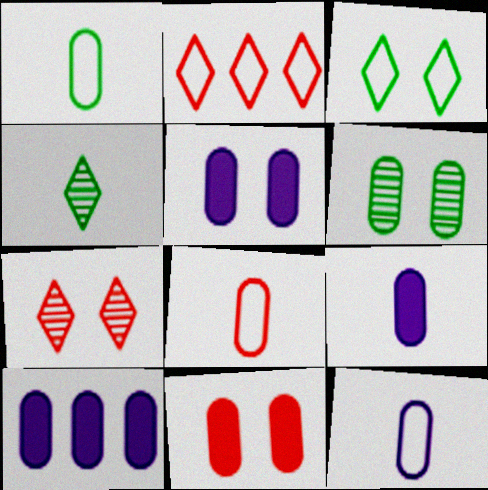[[1, 8, 12], 
[5, 9, 10], 
[6, 8, 10]]